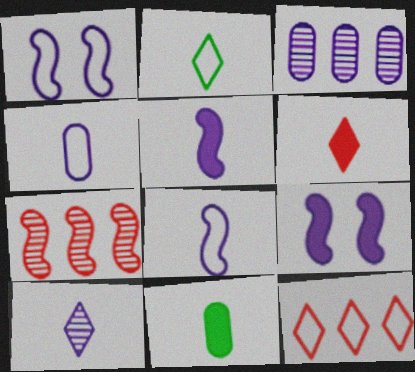[[2, 6, 10], 
[4, 5, 10], 
[5, 6, 11]]